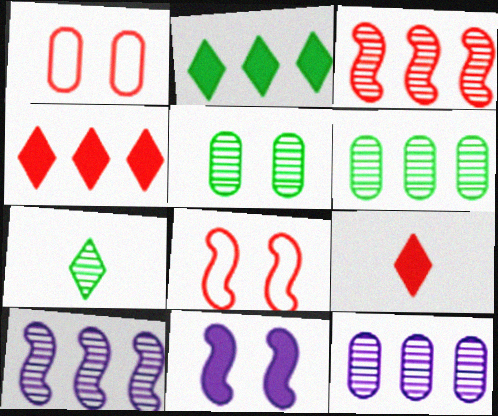[[1, 3, 9]]